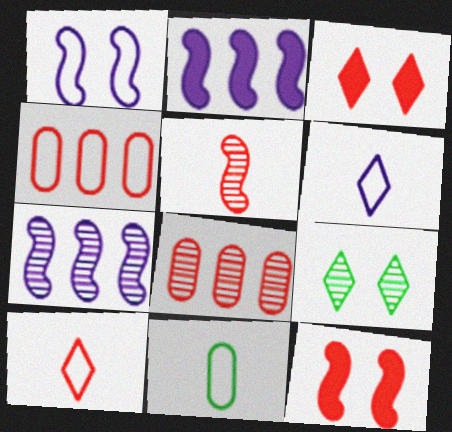[[3, 4, 5], 
[3, 7, 11], 
[8, 10, 12]]